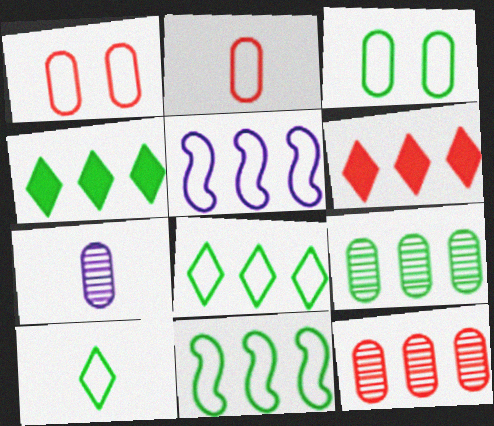[[1, 5, 10], 
[3, 10, 11], 
[4, 5, 12], 
[4, 9, 11], 
[5, 6, 9]]